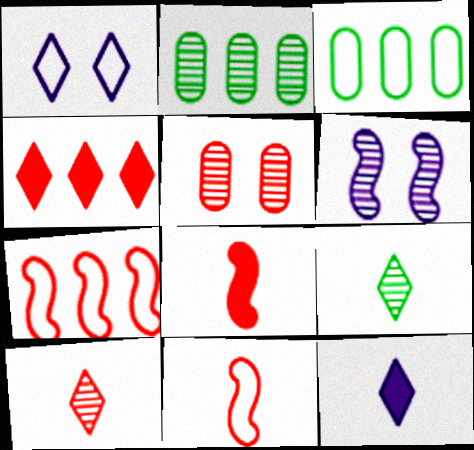[[1, 2, 8], 
[1, 3, 11], 
[1, 4, 9], 
[2, 6, 10], 
[4, 5, 11]]